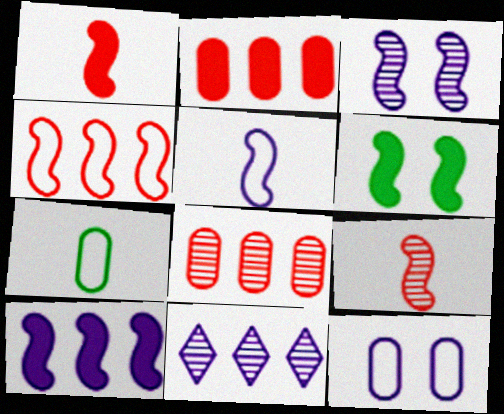[[1, 6, 10], 
[3, 5, 10]]